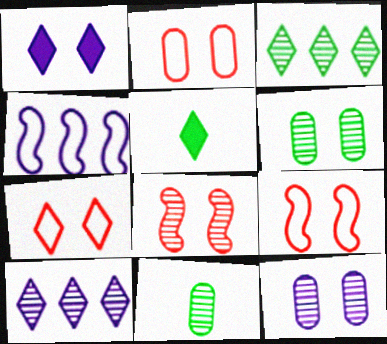[[1, 6, 9], 
[2, 7, 9], 
[5, 7, 10], 
[8, 10, 11]]